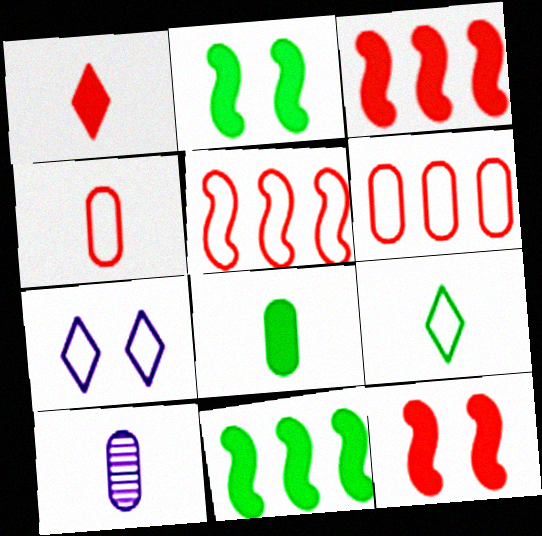[[4, 8, 10]]